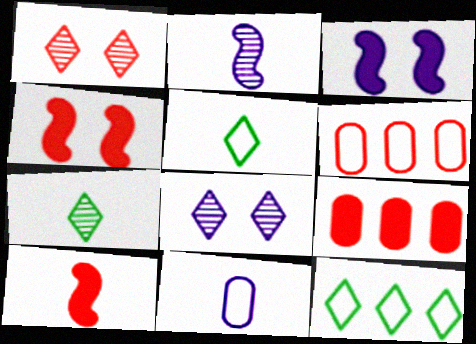[[1, 6, 10], 
[3, 6, 7], 
[7, 10, 11]]